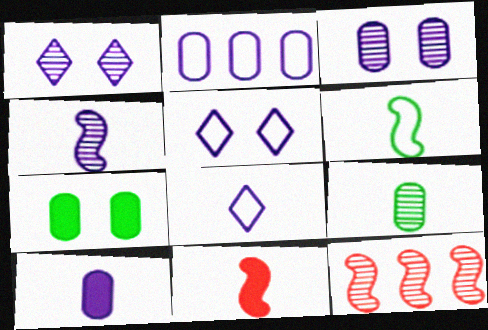[[1, 9, 12], 
[2, 3, 10], 
[4, 6, 11], 
[4, 8, 10], 
[7, 8, 12], 
[8, 9, 11]]